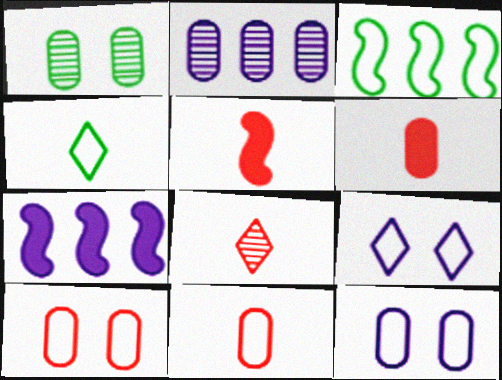[[3, 9, 11], 
[5, 8, 11]]